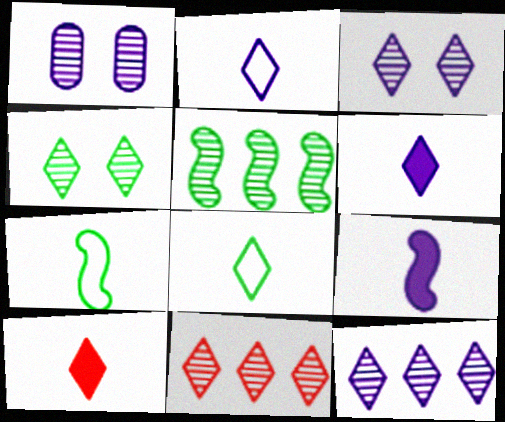[]